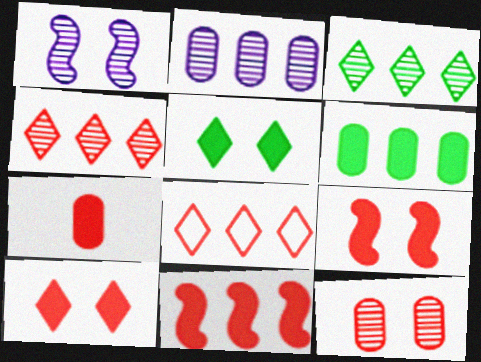[[7, 10, 11]]